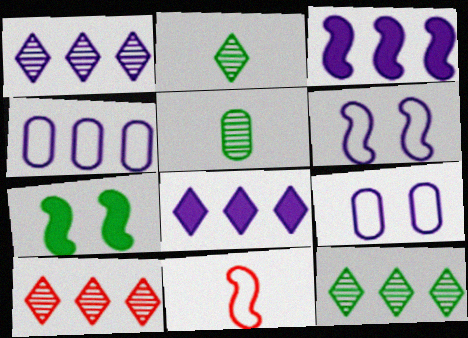[[1, 3, 4], 
[1, 10, 12]]